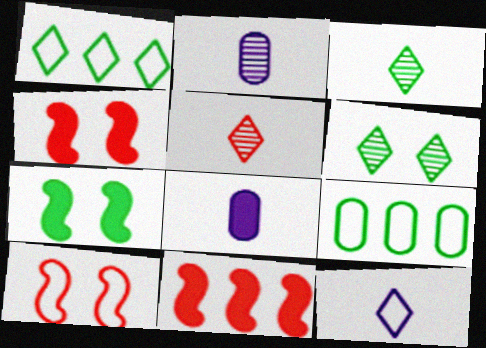[[1, 2, 4], 
[3, 7, 9], 
[9, 10, 12]]